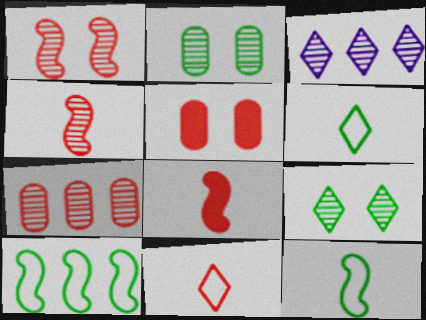[[2, 3, 4], 
[3, 5, 12]]